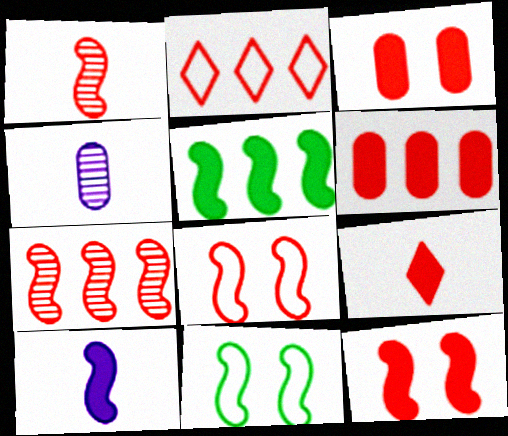[[1, 2, 3], 
[2, 6, 7], 
[5, 10, 12], 
[6, 9, 12], 
[7, 10, 11]]